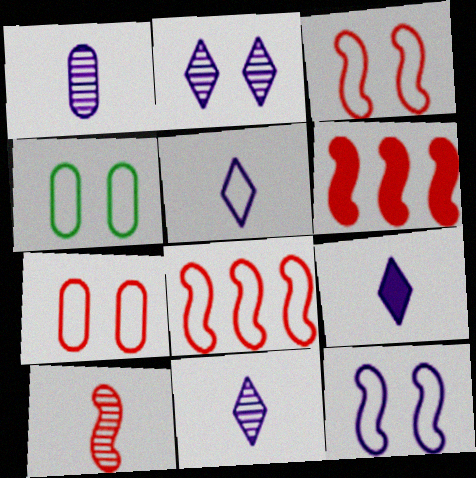[[3, 6, 10], 
[4, 5, 8], 
[4, 6, 11], 
[5, 9, 11]]